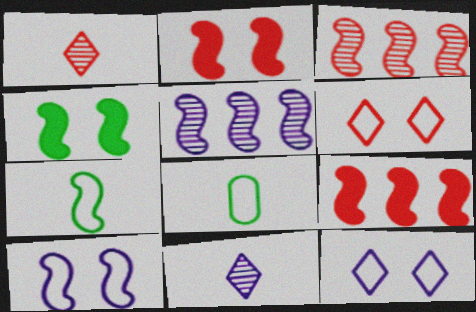[[2, 5, 7]]